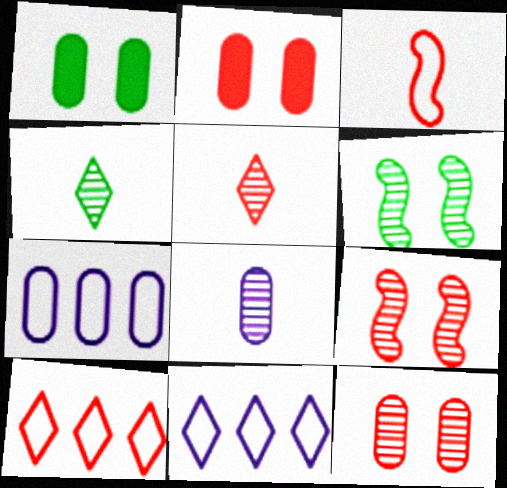[]